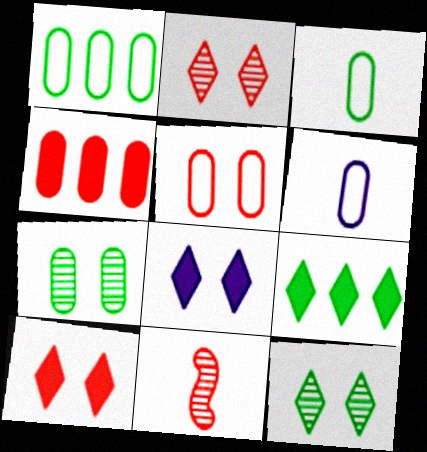[[1, 5, 6], 
[1, 8, 11], 
[4, 6, 7]]